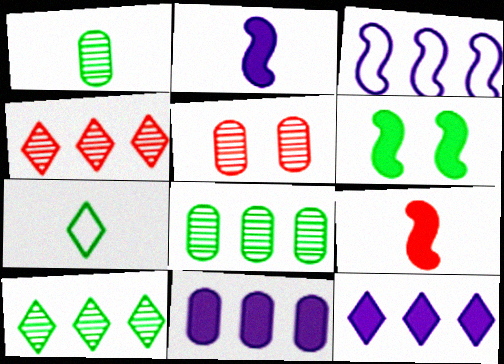[[6, 7, 8]]